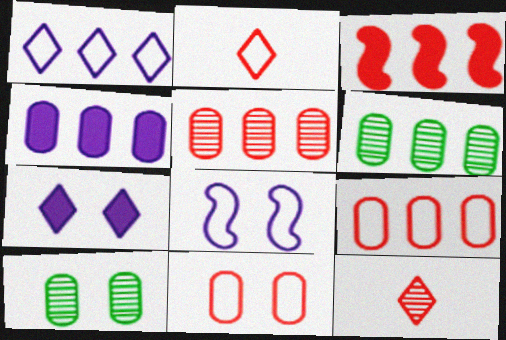[[1, 3, 6], 
[3, 11, 12], 
[4, 6, 9]]